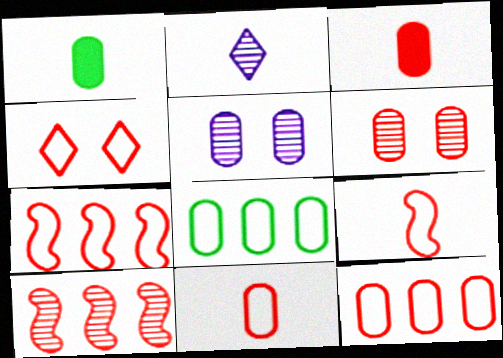[[1, 2, 9], 
[1, 5, 12], 
[3, 4, 10], 
[3, 5, 8], 
[3, 6, 12], 
[4, 7, 11], 
[4, 9, 12]]